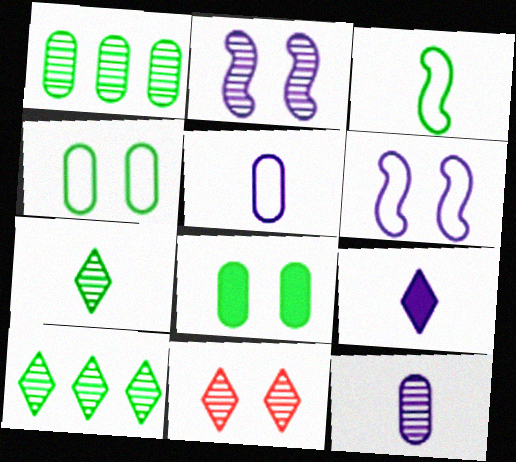[[3, 8, 10], 
[6, 8, 11]]